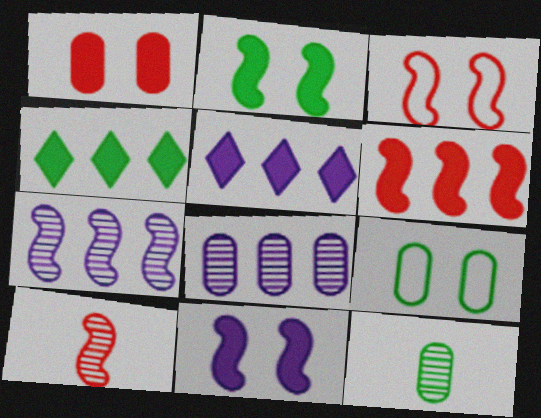[[3, 5, 12], 
[3, 6, 10], 
[5, 9, 10]]